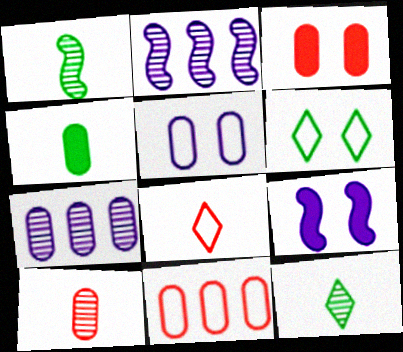[[3, 10, 11], 
[9, 11, 12]]